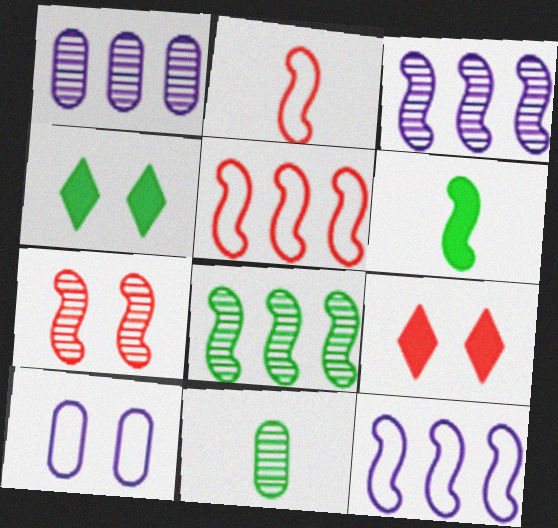[[1, 2, 4], 
[4, 7, 10], 
[6, 7, 12], 
[9, 11, 12]]